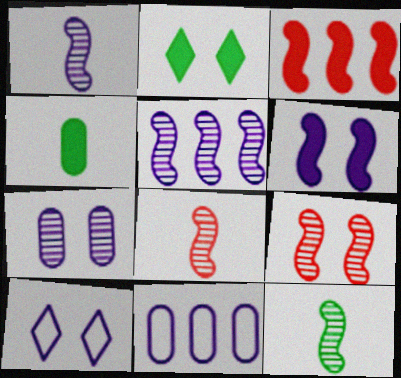[[1, 8, 12], 
[2, 8, 11], 
[5, 9, 12], 
[6, 7, 10]]